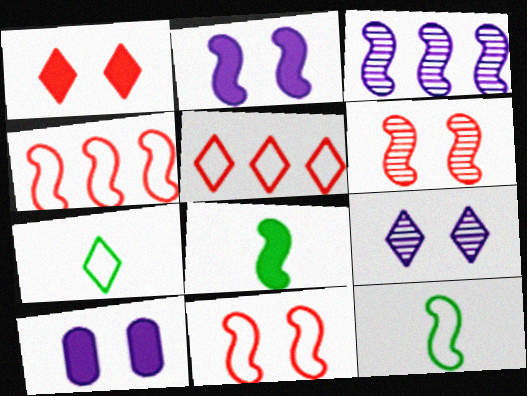[[3, 8, 11]]